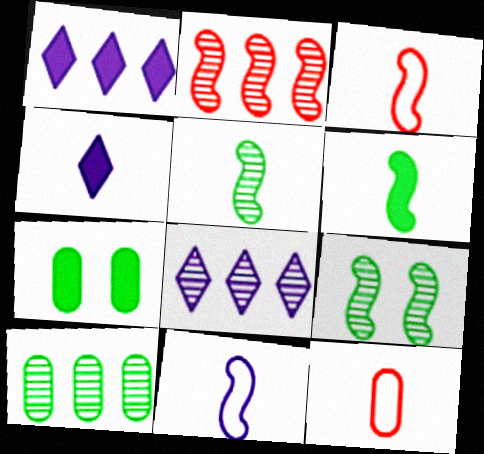[[1, 9, 12], 
[2, 8, 10], 
[3, 7, 8], 
[4, 5, 12]]